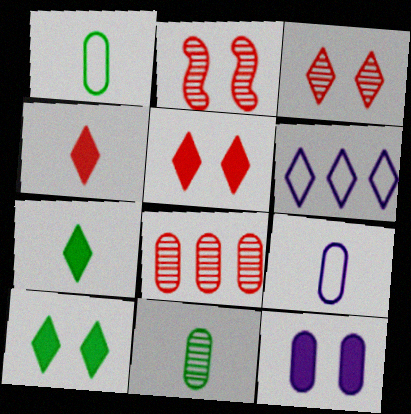[[1, 8, 12], 
[3, 6, 7]]